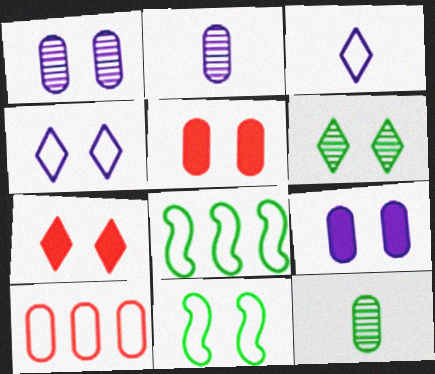[[1, 7, 11], 
[2, 7, 8], 
[3, 10, 11], 
[4, 6, 7], 
[9, 10, 12]]